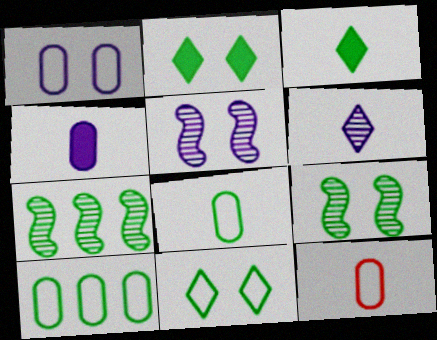[[1, 10, 12], 
[2, 7, 8], 
[3, 9, 10]]